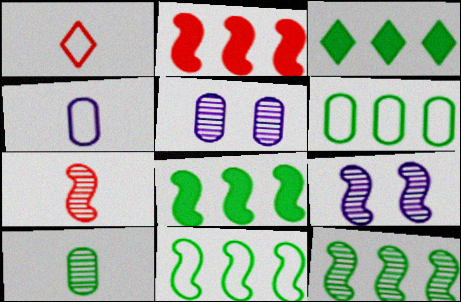[[1, 5, 8], 
[3, 6, 12], 
[7, 9, 12], 
[8, 11, 12]]